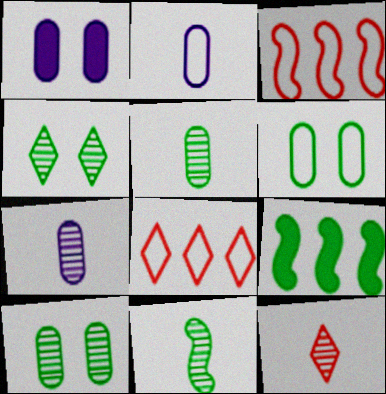[[1, 8, 11], 
[7, 11, 12]]